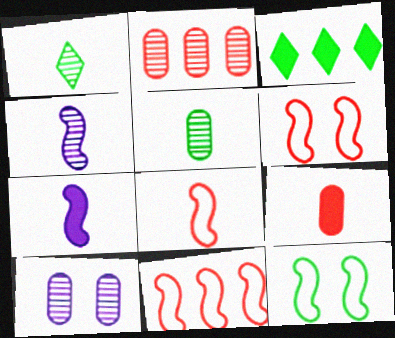[[2, 5, 10], 
[3, 5, 12], 
[3, 8, 10], 
[6, 8, 11]]